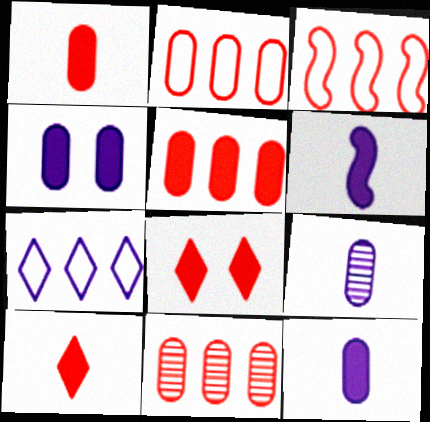[[2, 5, 11]]